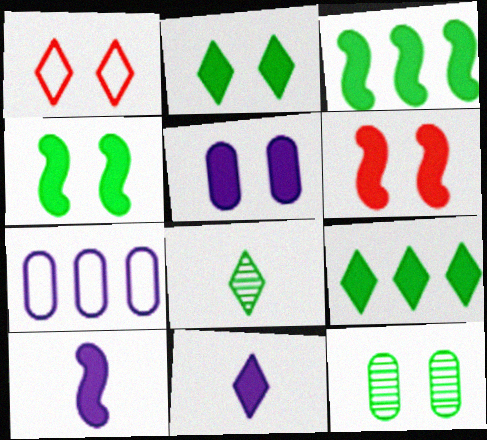[[2, 5, 6], 
[3, 6, 10], 
[6, 7, 8]]